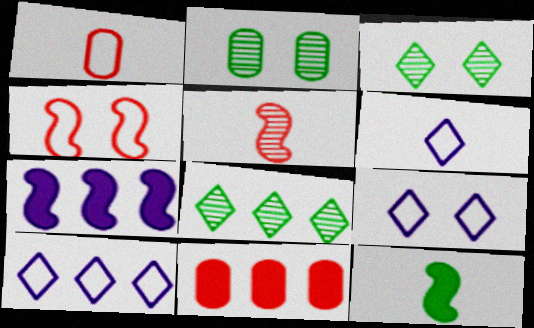[[1, 3, 7], 
[6, 9, 10]]